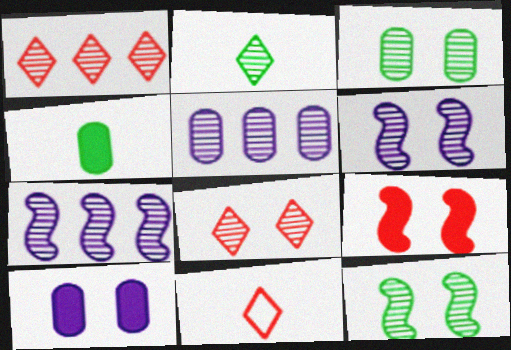[[3, 6, 8]]